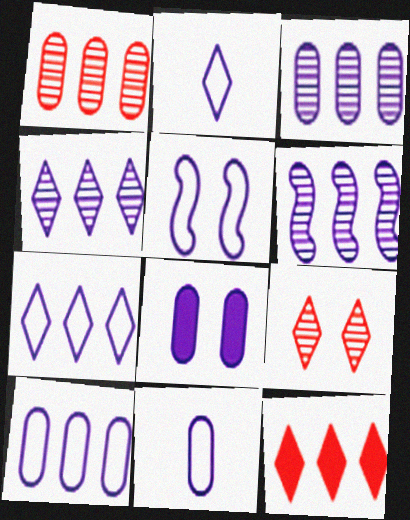[[2, 5, 10], 
[2, 6, 8], 
[3, 4, 6], 
[3, 8, 11], 
[5, 7, 11]]